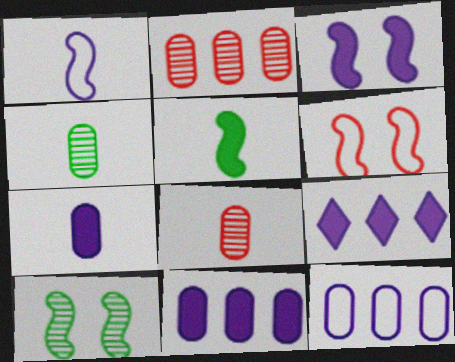[[3, 6, 10], 
[3, 7, 9], 
[4, 6, 9]]